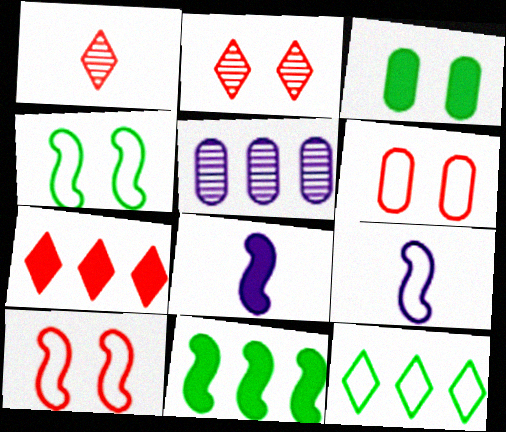[[3, 7, 8], 
[6, 9, 12]]